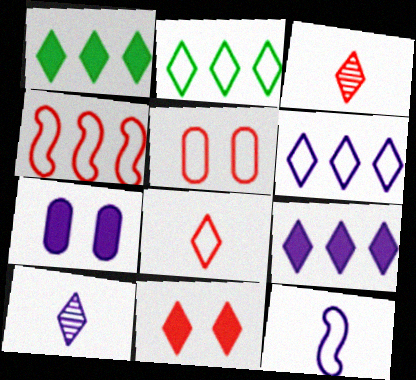[[2, 5, 12], 
[2, 10, 11], 
[4, 5, 8]]